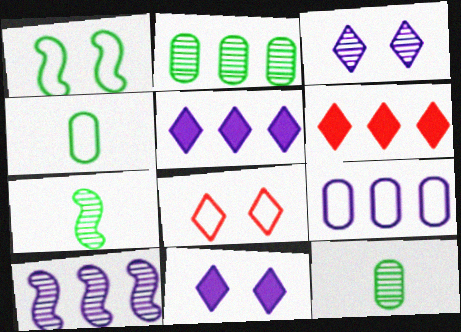[[5, 9, 10]]